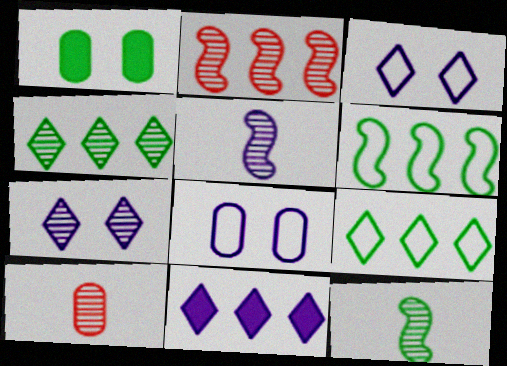[[1, 9, 12], 
[5, 8, 11]]